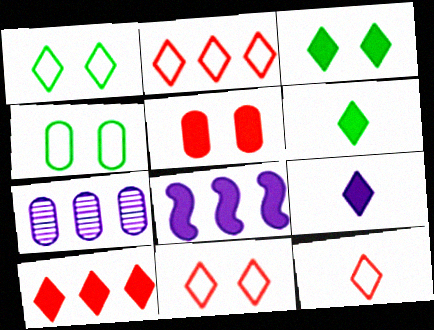[[2, 11, 12], 
[3, 9, 10], 
[5, 6, 8]]